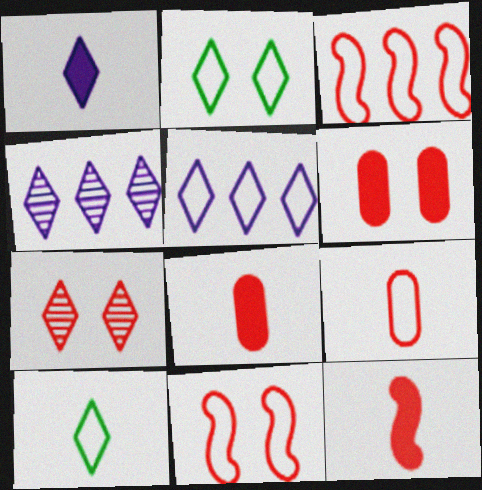[[3, 7, 8], 
[6, 7, 11]]